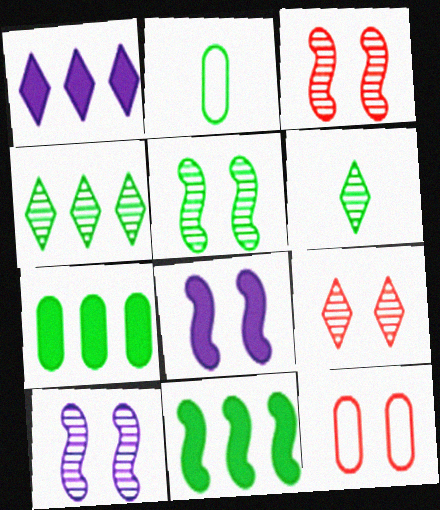[[1, 2, 3], 
[3, 5, 10]]